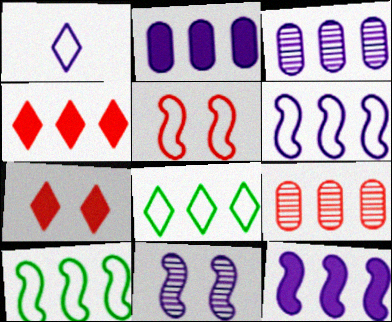[[1, 2, 11], 
[3, 4, 10], 
[8, 9, 12]]